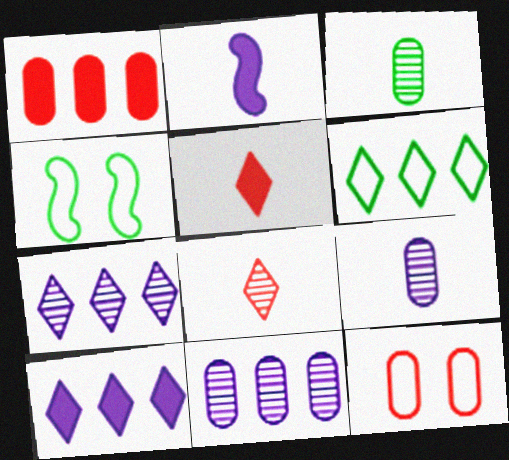[[4, 5, 11]]